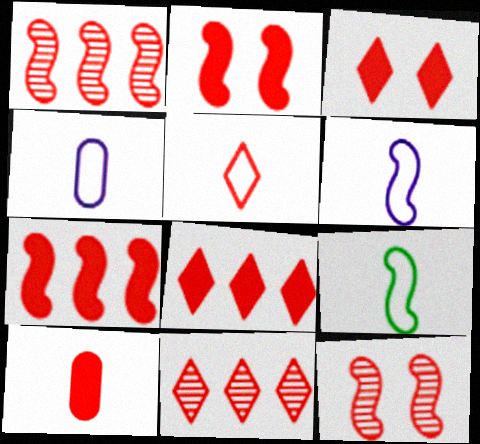[[2, 8, 10], 
[3, 5, 11], 
[3, 7, 10], 
[4, 5, 9]]